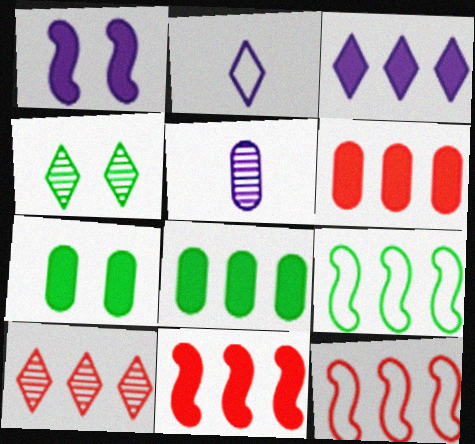[[3, 8, 11], 
[6, 10, 12]]